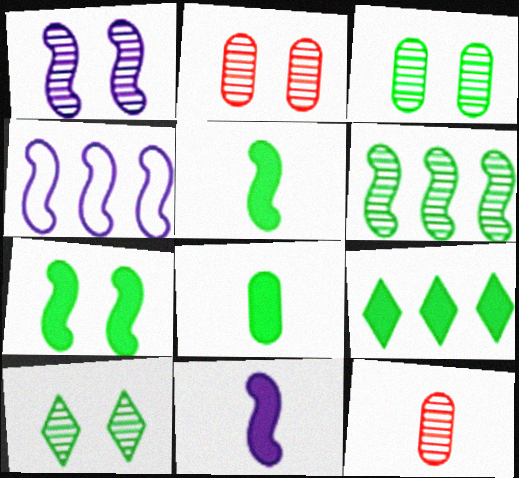[[1, 2, 10], 
[1, 4, 11], 
[7, 8, 9]]